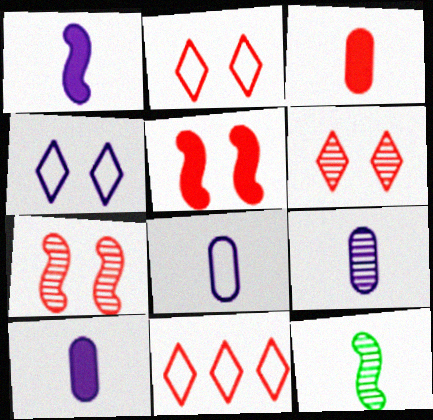[[3, 7, 11], 
[8, 9, 10]]